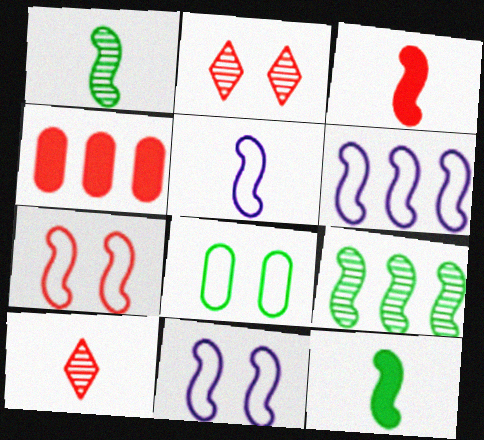[[1, 3, 5], 
[3, 9, 11], 
[4, 7, 10], 
[5, 6, 11]]